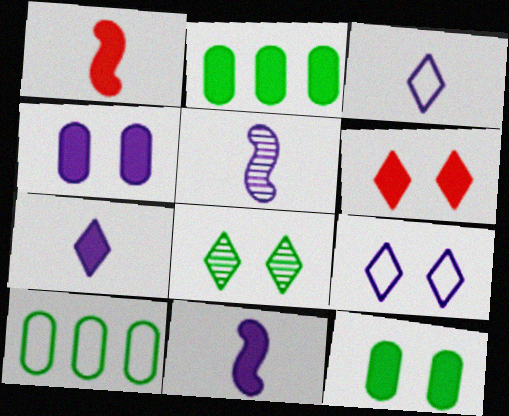[[2, 6, 11], 
[5, 6, 10], 
[6, 8, 9]]